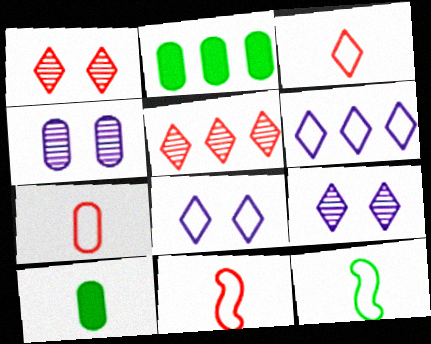[[2, 4, 7], 
[2, 9, 11], 
[3, 7, 11]]